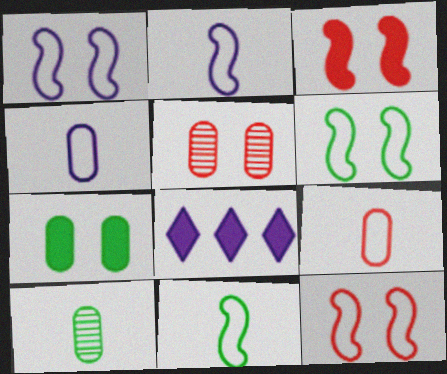[[1, 6, 12], 
[5, 8, 11], 
[8, 10, 12]]